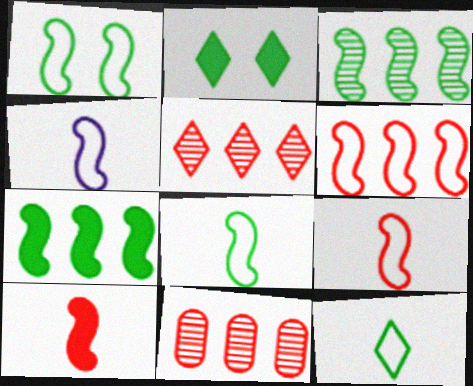[[1, 4, 6], 
[2, 4, 11], 
[4, 8, 9]]